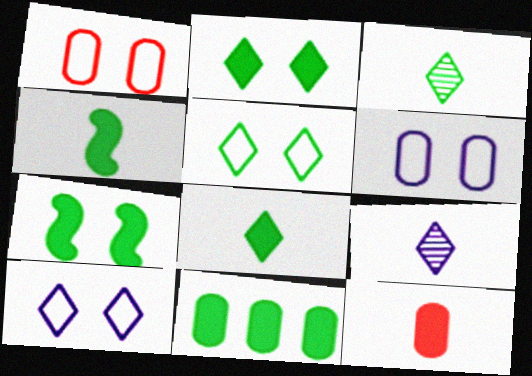[[2, 4, 11], 
[7, 8, 11]]